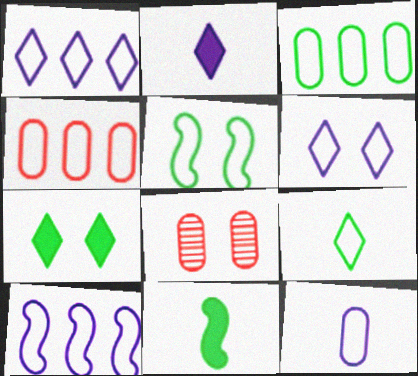[[1, 8, 11], 
[3, 5, 9], 
[6, 10, 12]]